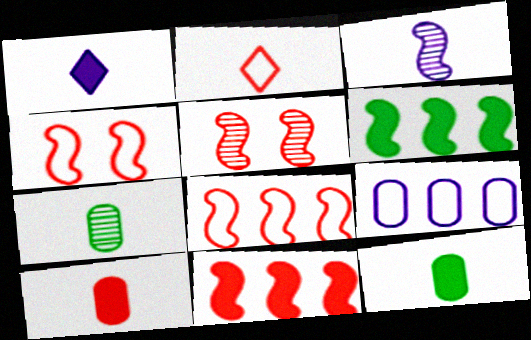[[2, 3, 12], 
[3, 4, 6]]